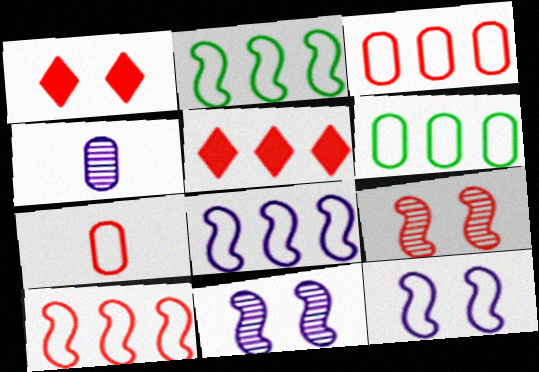[[1, 2, 4], 
[2, 8, 10], 
[5, 7, 9]]